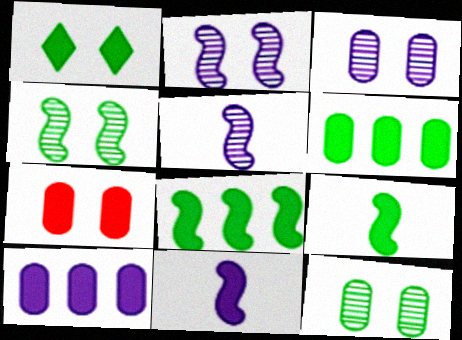[[1, 6, 9]]